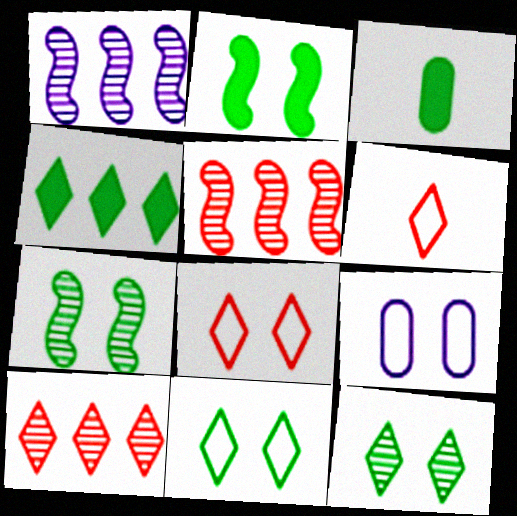[[1, 3, 8], 
[2, 3, 4]]